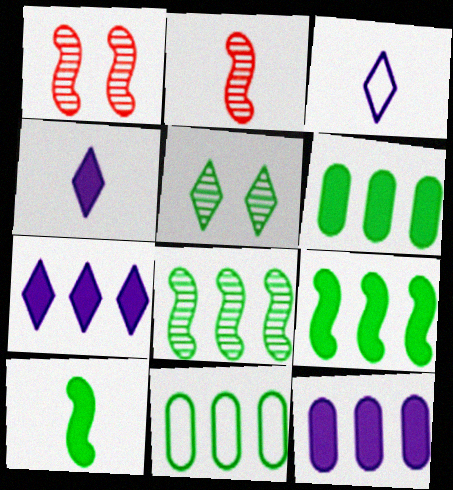[[1, 3, 6], 
[1, 4, 11], 
[5, 10, 11]]